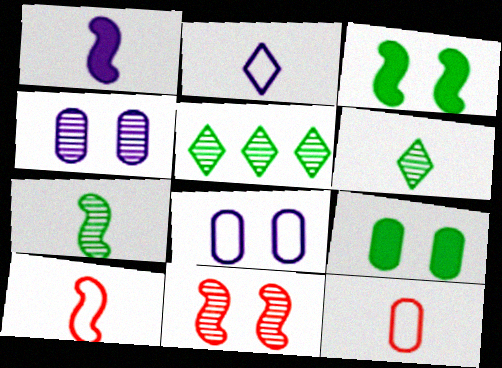[[1, 6, 12], 
[1, 7, 10]]